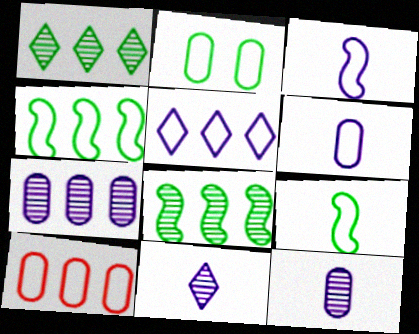[[2, 6, 10], 
[4, 5, 10]]